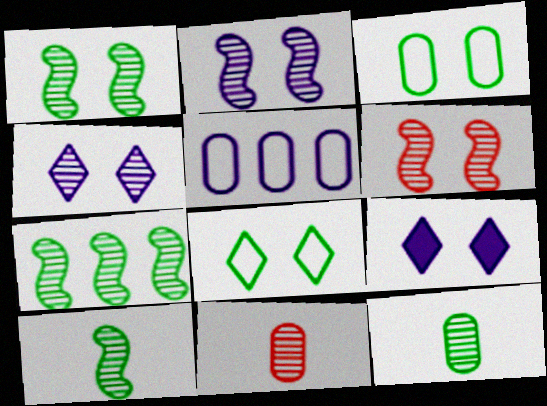[[1, 2, 6], 
[1, 7, 10], 
[3, 6, 9], 
[4, 7, 11]]